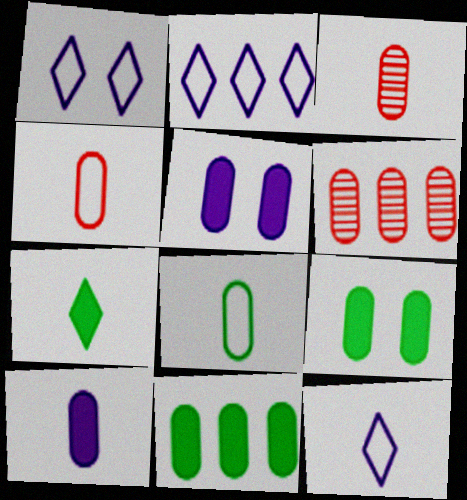[[1, 2, 12], 
[3, 8, 10], 
[5, 6, 8]]